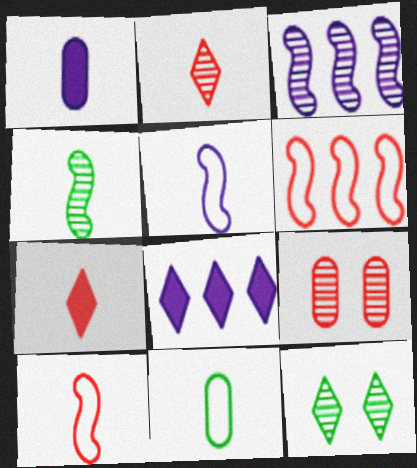[[1, 6, 12], 
[6, 7, 9]]